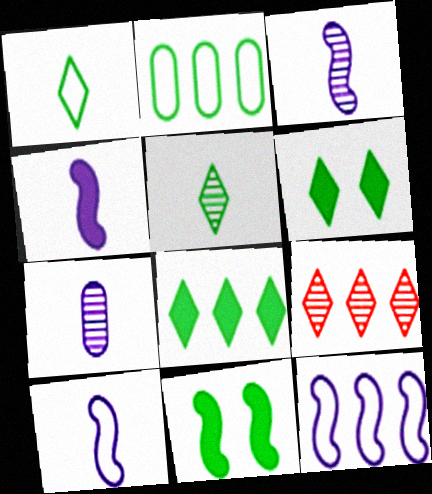[[2, 5, 11], 
[3, 4, 10]]